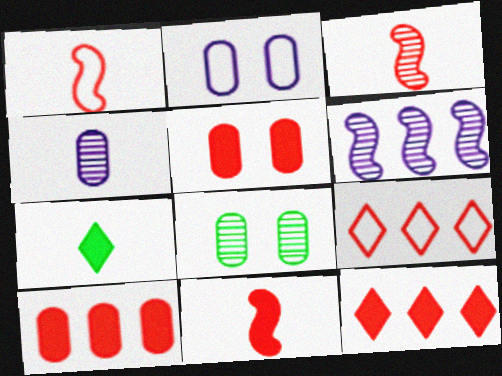[[1, 3, 11], 
[1, 4, 7], 
[2, 5, 8], 
[3, 5, 9], 
[5, 11, 12]]